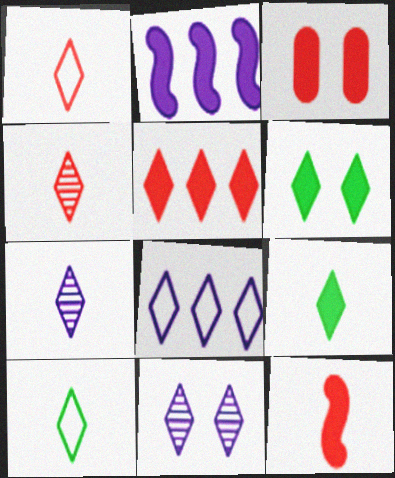[[1, 7, 9], 
[2, 3, 9], 
[3, 5, 12], 
[4, 6, 8], 
[5, 10, 11]]